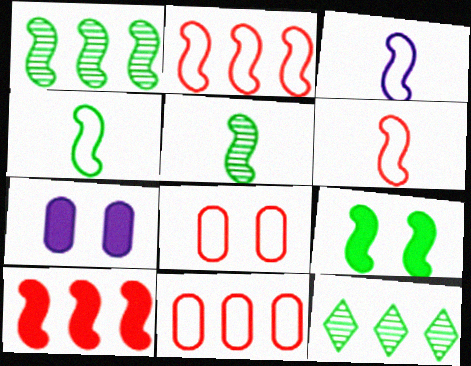[[1, 4, 9], 
[3, 4, 6], 
[6, 7, 12]]